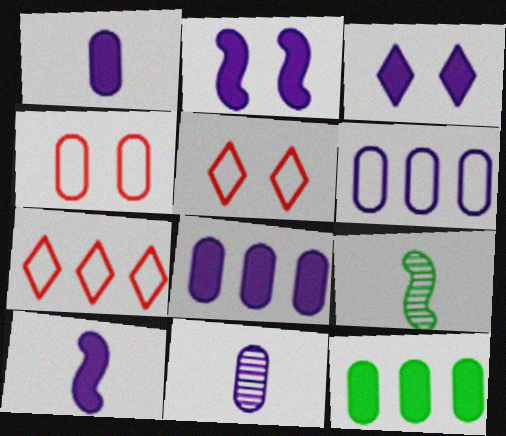[[3, 8, 10], 
[4, 11, 12], 
[5, 8, 9]]